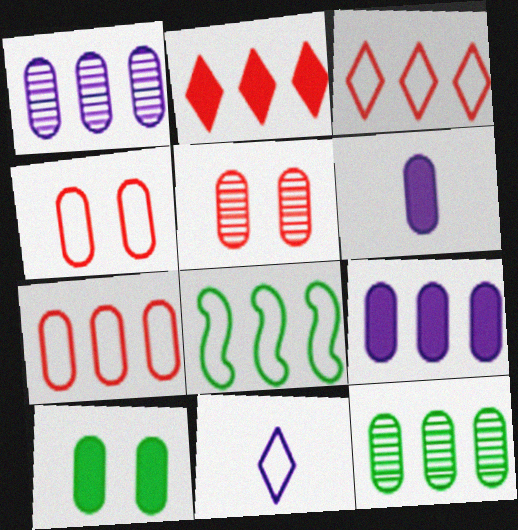[[1, 2, 8], 
[4, 6, 12], 
[4, 8, 11], 
[7, 9, 12]]